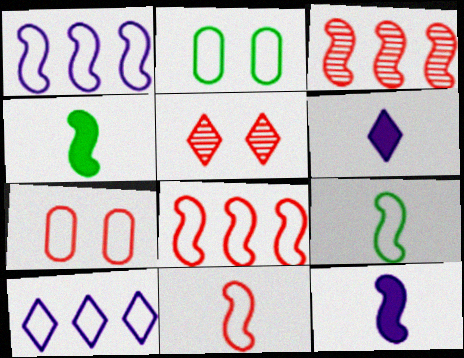[[2, 3, 6], 
[2, 10, 11], 
[7, 9, 10]]